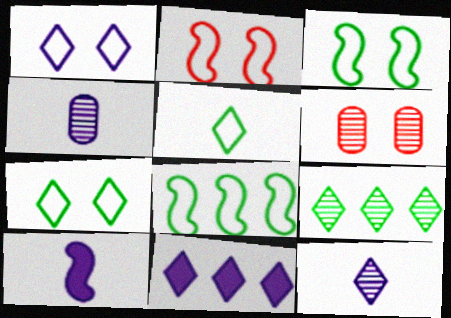[[1, 11, 12]]